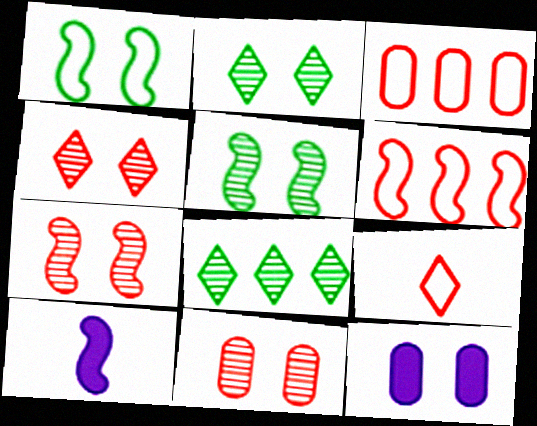[[1, 4, 12], 
[2, 3, 10], 
[4, 7, 11], 
[5, 6, 10]]